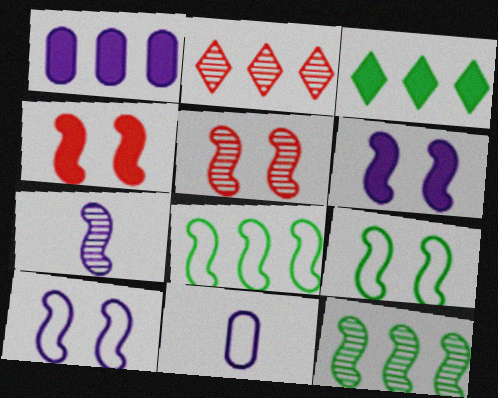[[1, 2, 8], 
[3, 5, 11], 
[4, 7, 8], 
[5, 6, 9], 
[5, 7, 12]]